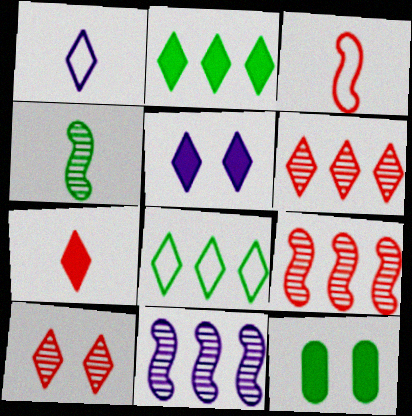[[1, 2, 10], 
[1, 9, 12], 
[2, 5, 7], 
[4, 8, 12]]